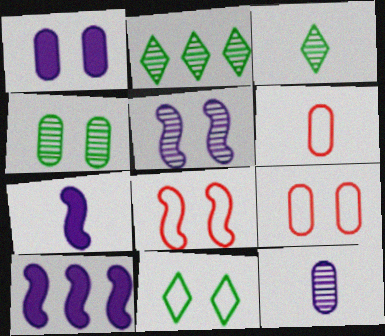[[1, 4, 9], 
[2, 7, 9], 
[3, 6, 7], 
[3, 9, 10]]